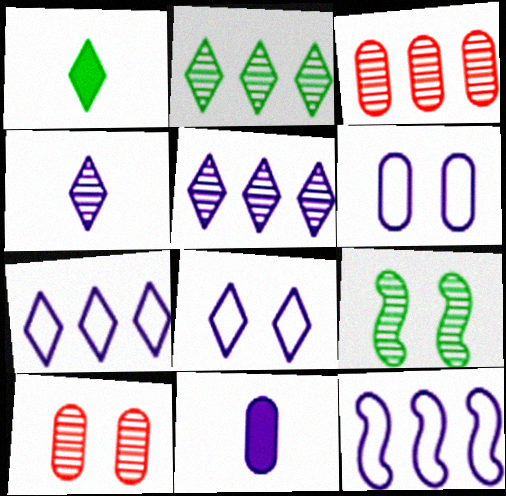[[1, 10, 12], 
[3, 4, 9]]